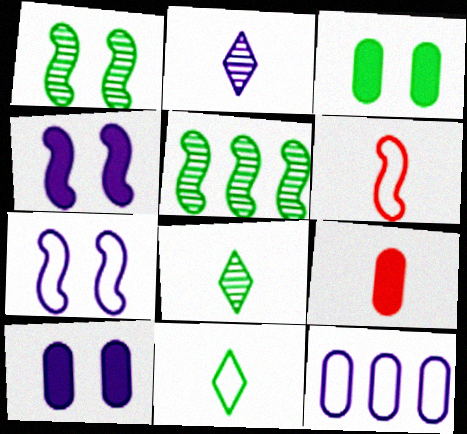[[2, 4, 12], 
[3, 5, 11], 
[4, 5, 6]]